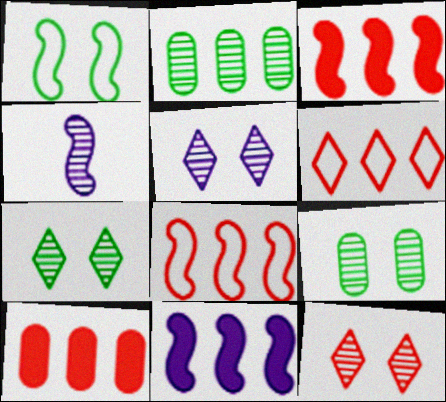[[1, 3, 4], 
[2, 4, 12], 
[2, 6, 11], 
[5, 7, 12]]